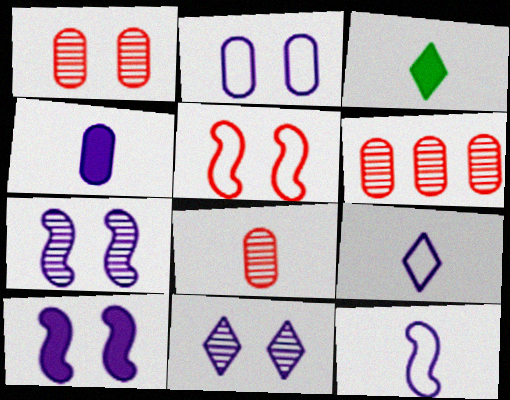[[1, 6, 8], 
[2, 10, 11], 
[3, 8, 12]]